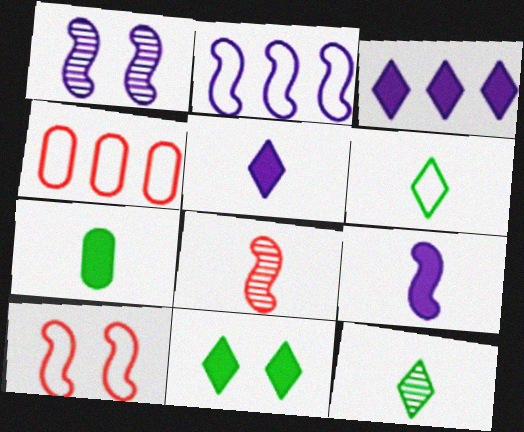[[1, 2, 9]]